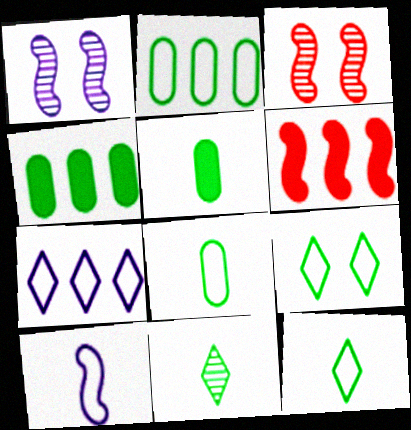[[3, 5, 7]]